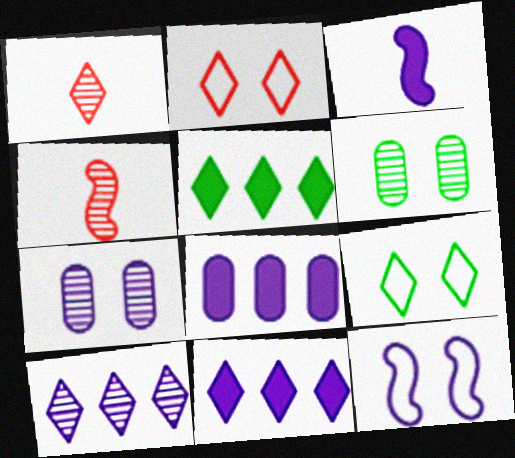[[1, 9, 11], 
[4, 6, 10], 
[4, 8, 9]]